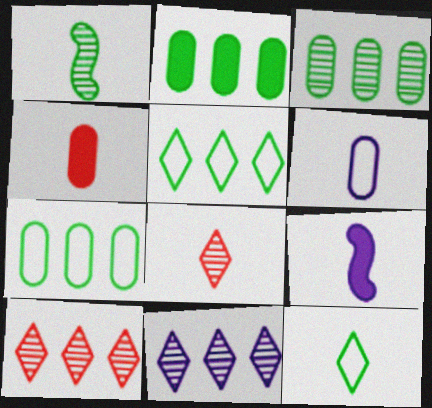[[2, 3, 7]]